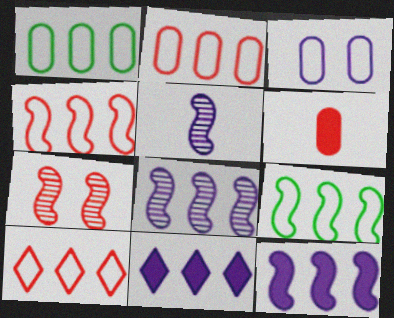[[2, 4, 10], 
[3, 5, 11], 
[6, 7, 10]]